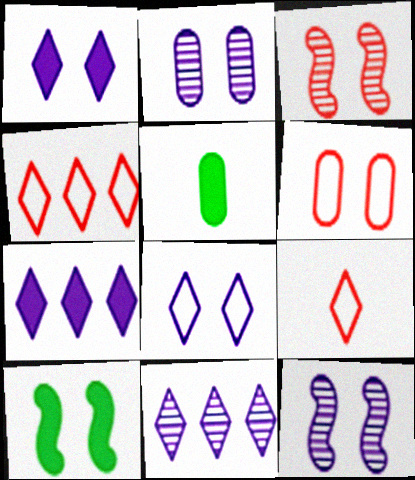[[4, 5, 12]]